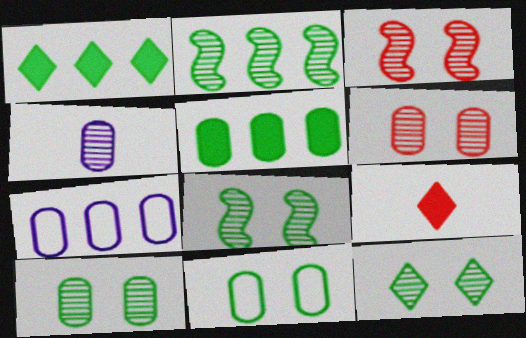[[7, 8, 9], 
[8, 10, 12]]